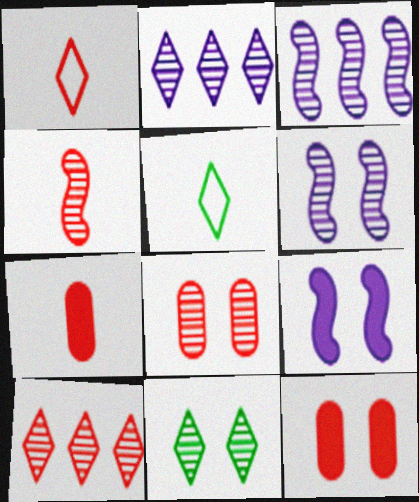[[1, 4, 7], 
[3, 5, 12], 
[4, 8, 10], 
[6, 8, 11]]